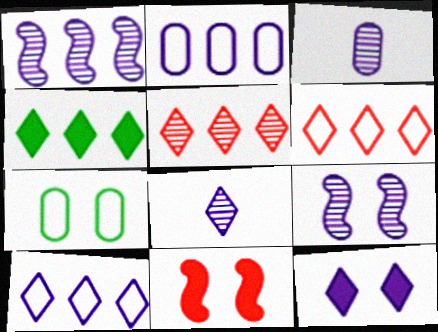[[4, 5, 10], 
[8, 10, 12]]